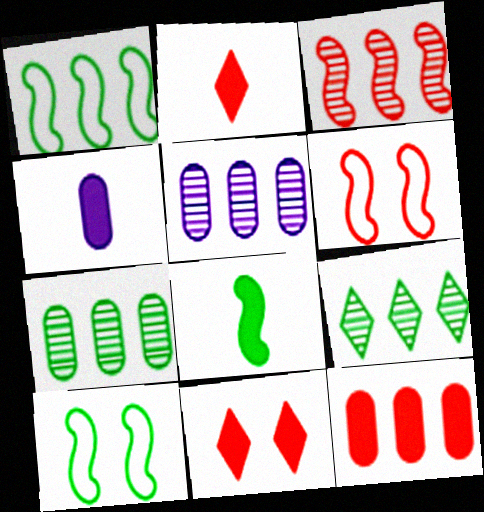[[2, 4, 8], 
[2, 5, 10], 
[3, 5, 9], 
[4, 6, 9]]